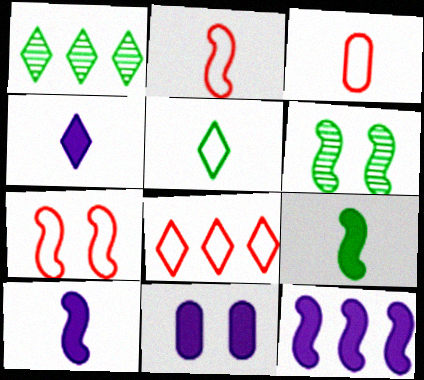[[1, 2, 11], 
[2, 6, 12], 
[3, 7, 8], 
[4, 11, 12]]